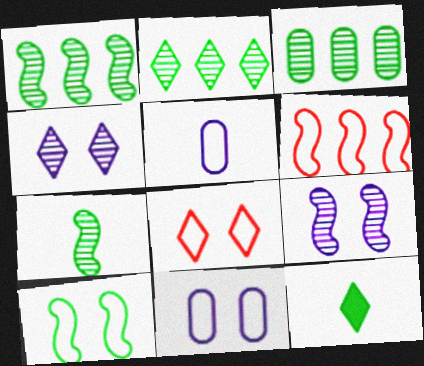[[1, 2, 3], 
[3, 10, 12], 
[8, 10, 11]]